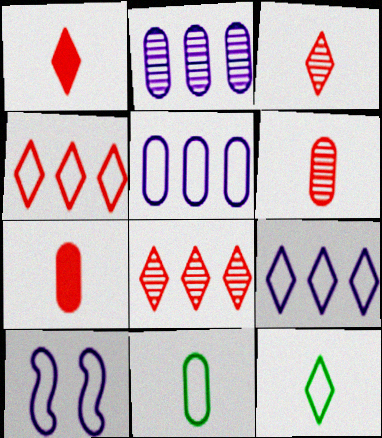[[4, 10, 11]]